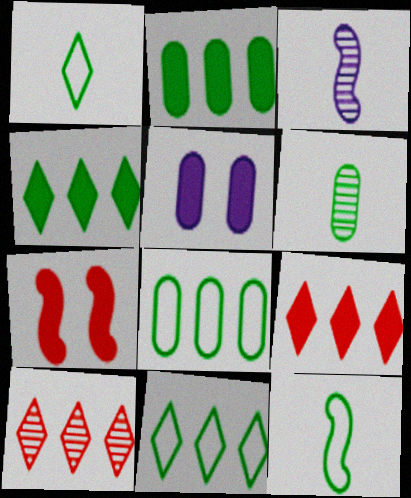[[5, 10, 12]]